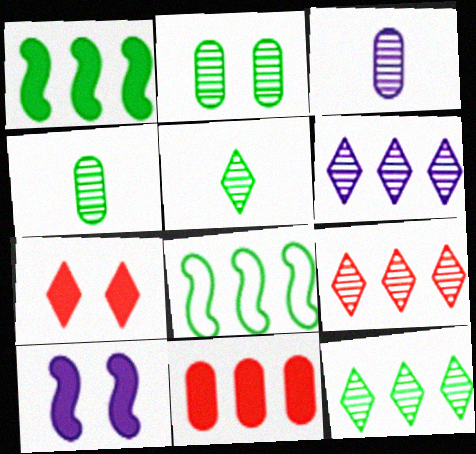[[3, 7, 8], 
[6, 8, 11], 
[6, 9, 12]]